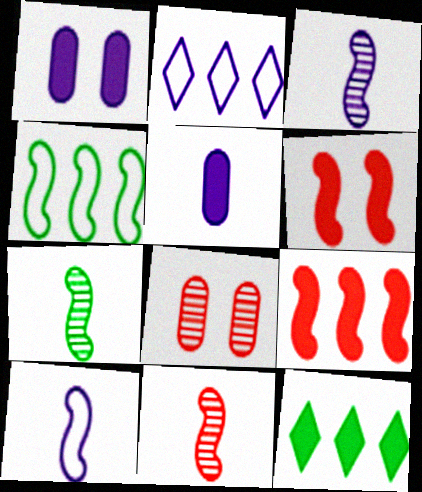[[1, 2, 3], 
[3, 4, 6], 
[3, 7, 11], 
[5, 6, 12], 
[8, 10, 12]]